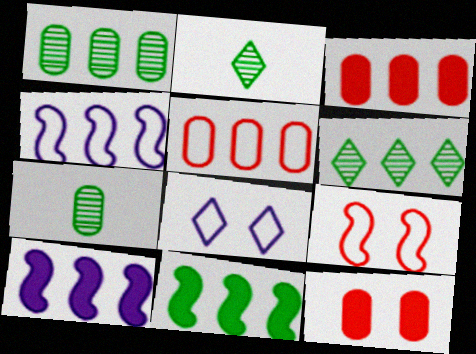[[2, 4, 12], 
[3, 4, 6], 
[5, 6, 10]]